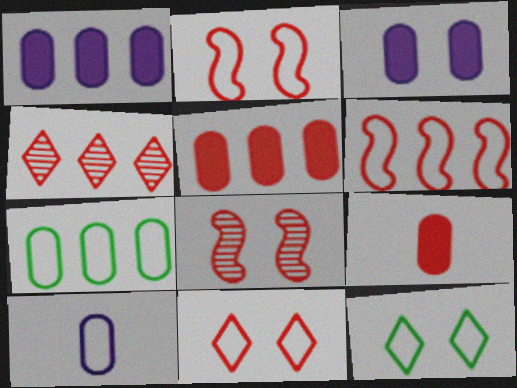[[2, 4, 9], 
[3, 8, 12], 
[4, 5, 6], 
[6, 10, 12]]